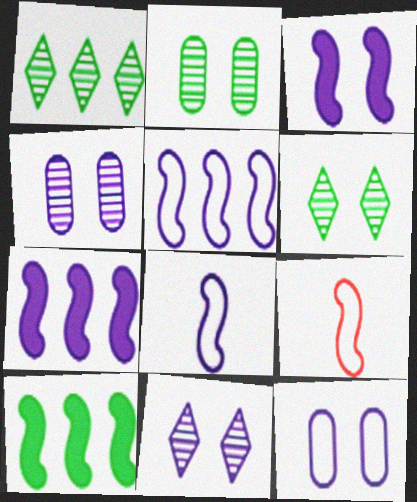[[3, 11, 12]]